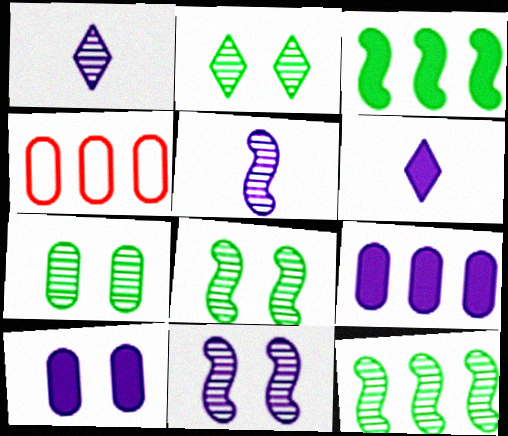[[2, 7, 8], 
[4, 6, 8]]